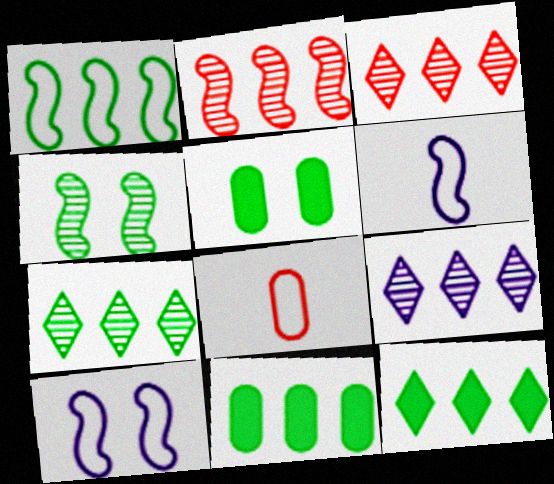[[1, 7, 11], 
[3, 5, 6], 
[3, 7, 9]]